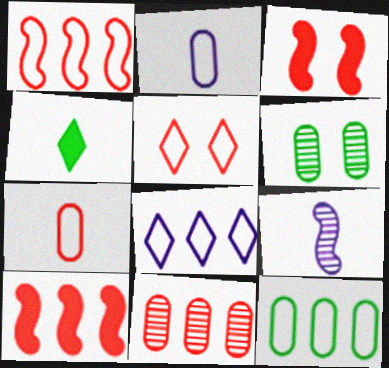[[1, 5, 7], 
[1, 8, 12], 
[4, 7, 9]]